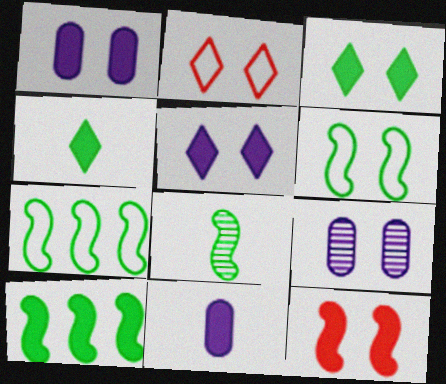[[1, 3, 12], 
[6, 8, 10]]